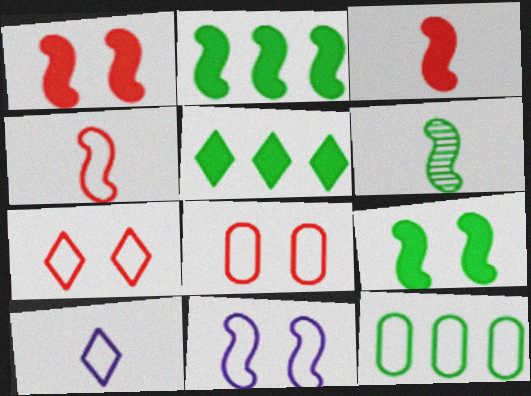[]